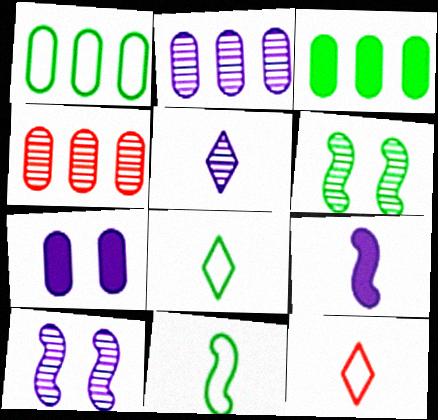[[2, 5, 10], 
[3, 6, 8], 
[3, 10, 12], 
[4, 5, 6]]